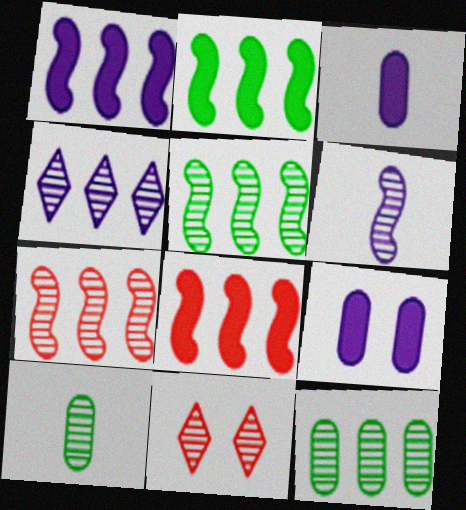[[1, 2, 8], 
[4, 7, 12], 
[6, 11, 12]]